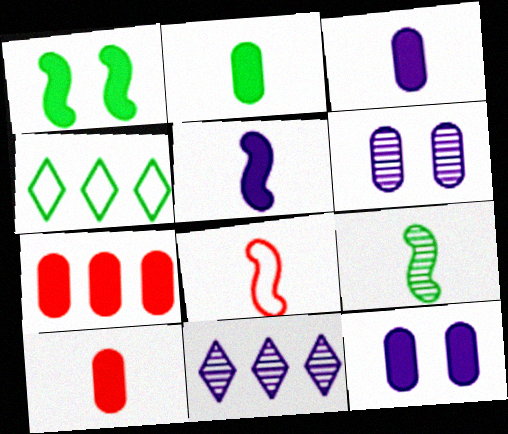[[2, 3, 10], 
[2, 7, 12], 
[5, 8, 9]]